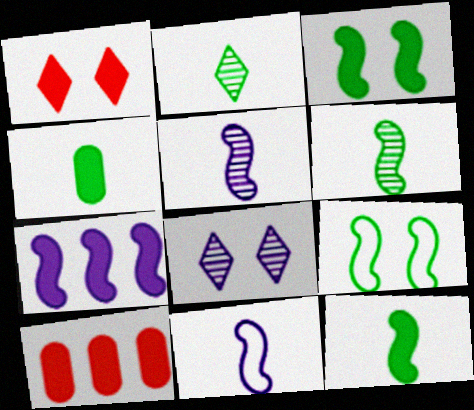[[1, 4, 7]]